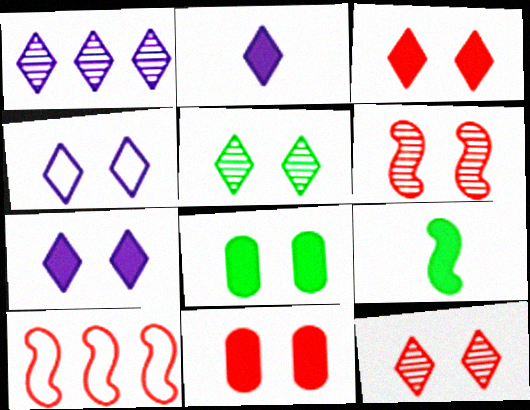[[1, 2, 4], 
[3, 4, 5], 
[4, 6, 8]]